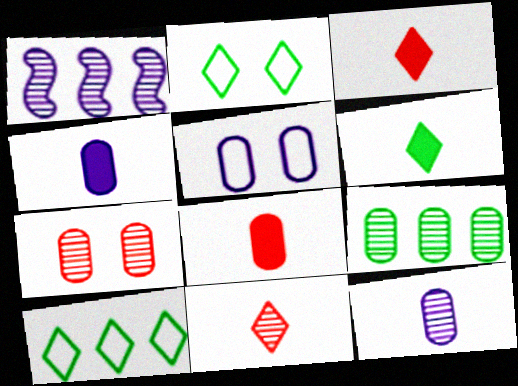[[1, 2, 8], 
[5, 8, 9], 
[7, 9, 12]]